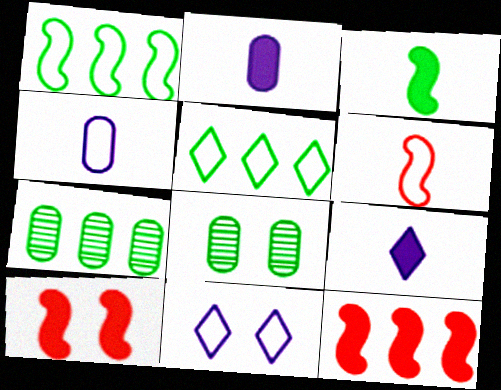[[3, 5, 8], 
[8, 10, 11]]